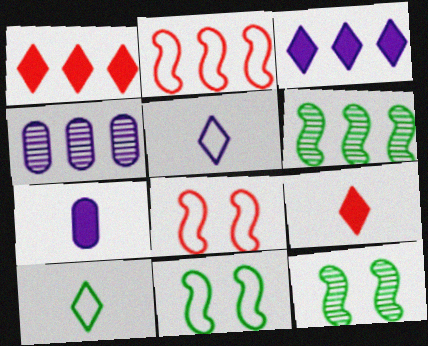[[4, 9, 11]]